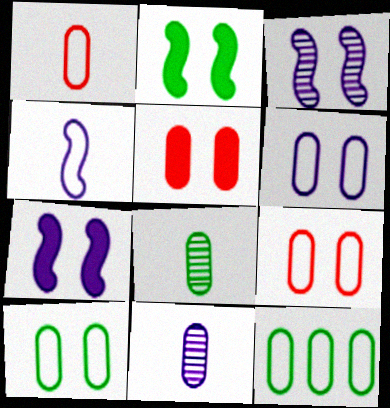[[1, 6, 12], 
[5, 11, 12], 
[6, 9, 10]]